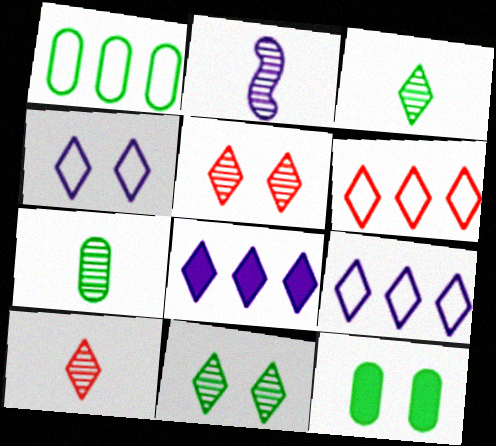[[1, 7, 12], 
[2, 6, 12], 
[2, 7, 10]]